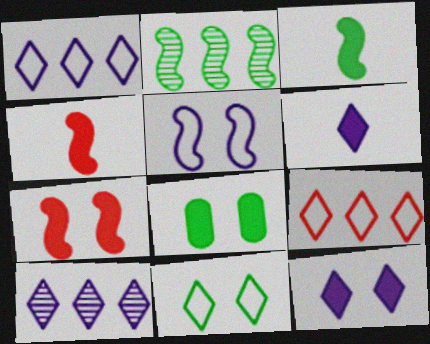[[2, 4, 5], 
[7, 8, 12]]